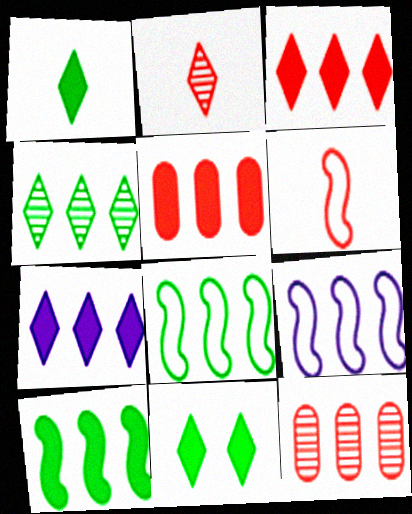[[4, 5, 9], 
[5, 7, 10], 
[7, 8, 12]]